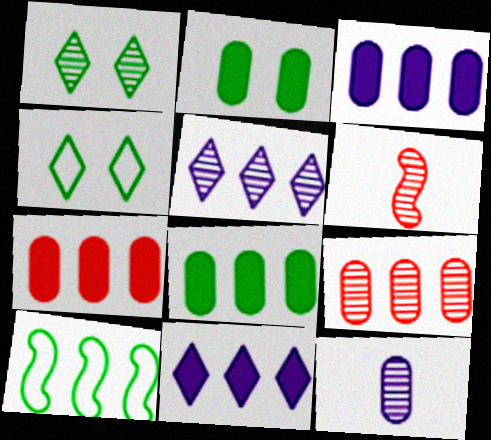[[3, 4, 6], 
[3, 7, 8], 
[5, 7, 10], 
[9, 10, 11]]